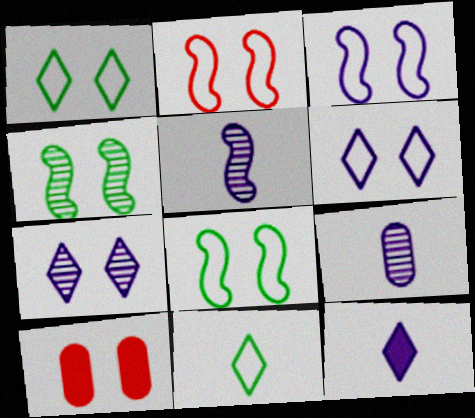[[2, 3, 8], 
[4, 6, 10], 
[7, 8, 10]]